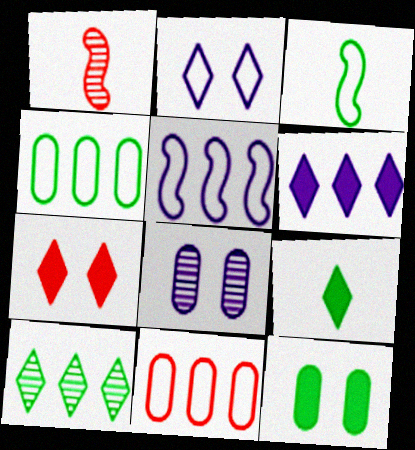[[1, 7, 11], 
[1, 8, 10], 
[2, 3, 11], 
[3, 10, 12], 
[6, 7, 9]]